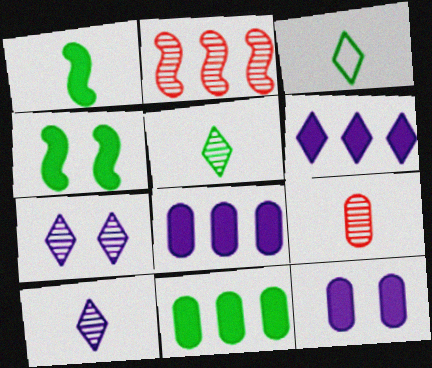[[2, 3, 12]]